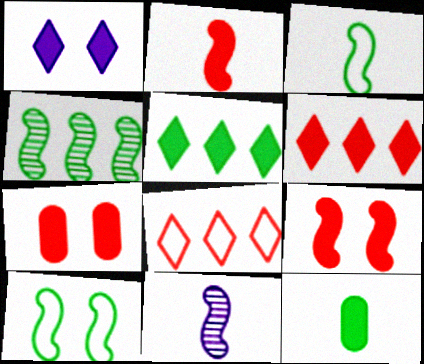[[2, 3, 11], 
[2, 6, 7]]